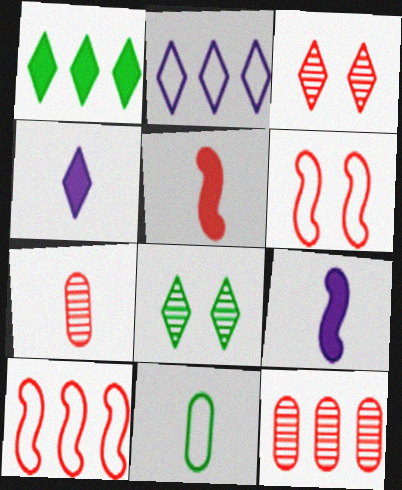[[2, 6, 11]]